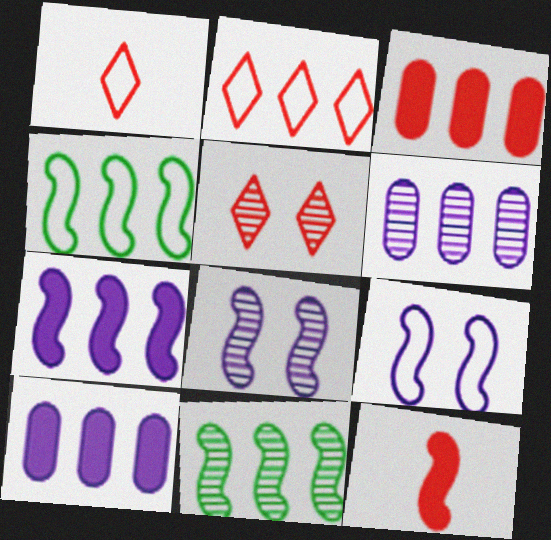[[2, 10, 11], 
[4, 8, 12], 
[9, 11, 12]]